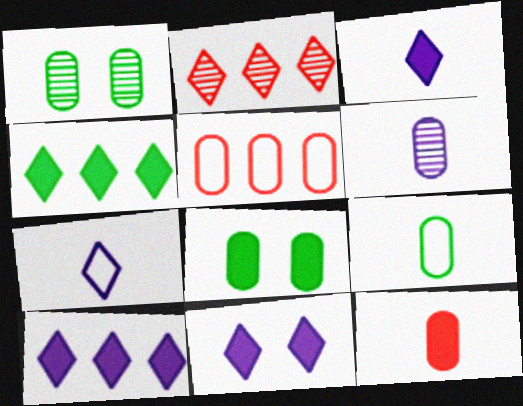[[3, 10, 11], 
[5, 6, 8], 
[6, 9, 12]]